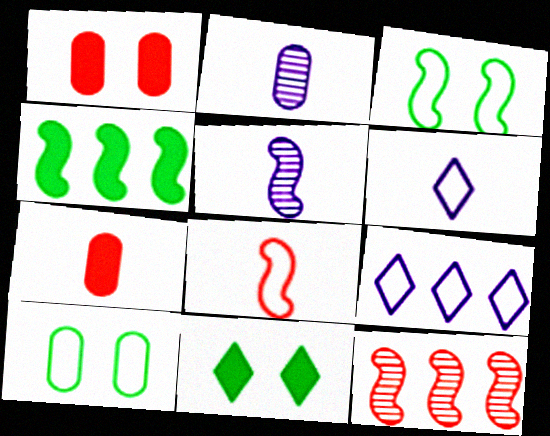[[8, 9, 10]]